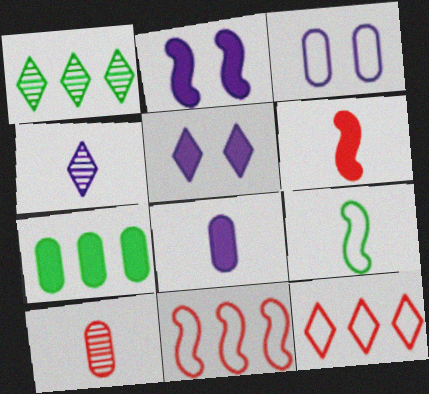[[1, 3, 6], 
[3, 7, 10], 
[3, 9, 12], 
[5, 6, 7]]